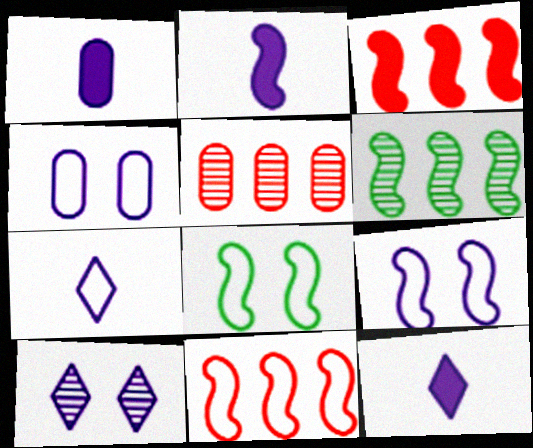[[1, 2, 12], 
[5, 8, 12]]